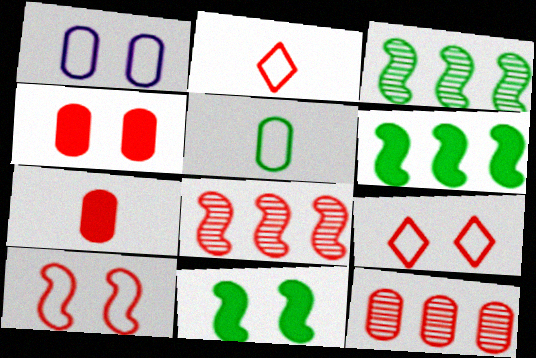[[2, 4, 8], 
[7, 8, 9]]